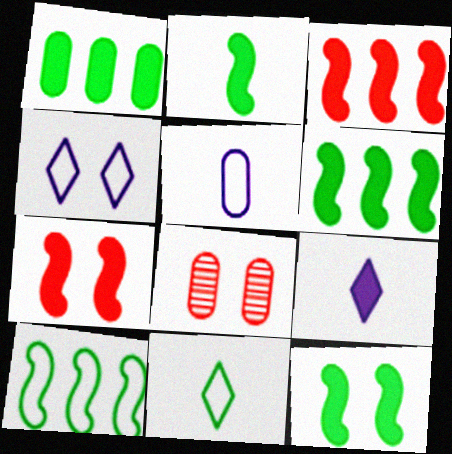[[1, 5, 8], 
[1, 7, 9], 
[2, 6, 12], 
[4, 8, 12], 
[8, 9, 10]]